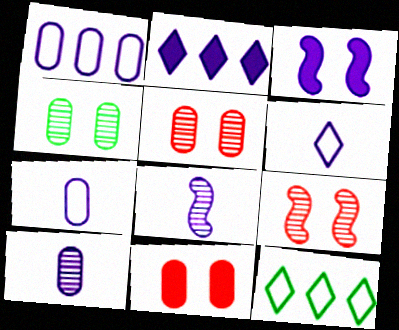[[8, 11, 12]]